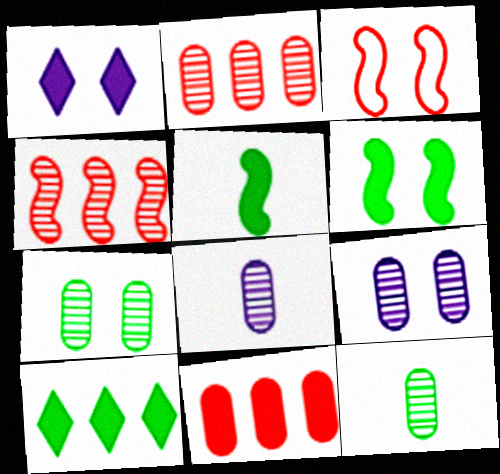[[1, 3, 7], 
[1, 5, 11], 
[2, 7, 8], 
[2, 9, 12], 
[3, 8, 10]]